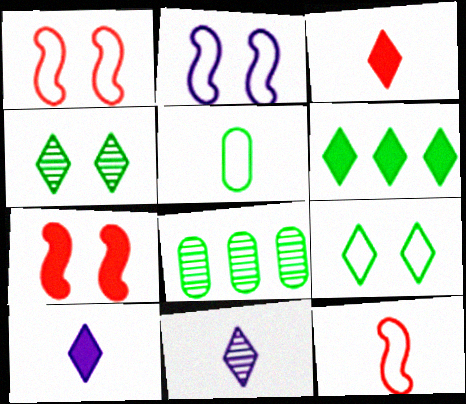[[1, 8, 10], 
[2, 3, 8]]